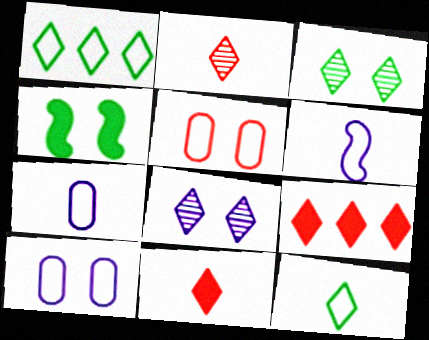[[1, 5, 6], 
[1, 8, 11], 
[4, 5, 8], 
[8, 9, 12]]